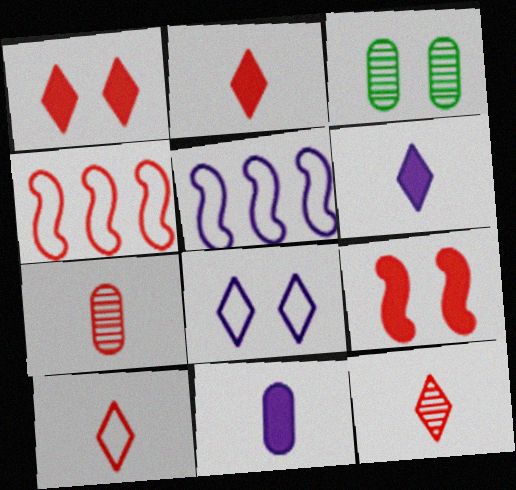[[1, 4, 7], 
[2, 3, 5], 
[2, 10, 12], 
[3, 4, 6], 
[3, 8, 9]]